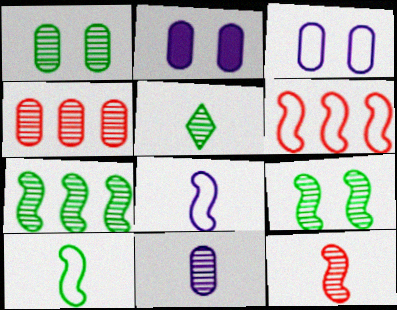[[1, 4, 11], 
[1, 5, 7], 
[2, 5, 6], 
[5, 11, 12]]